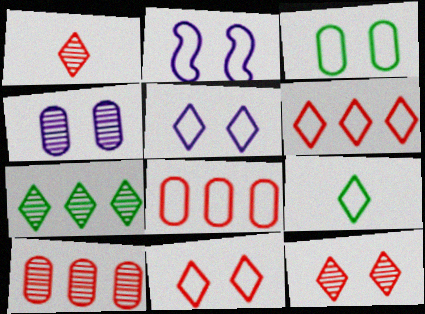[[2, 3, 11], 
[2, 8, 9], 
[5, 6, 9]]